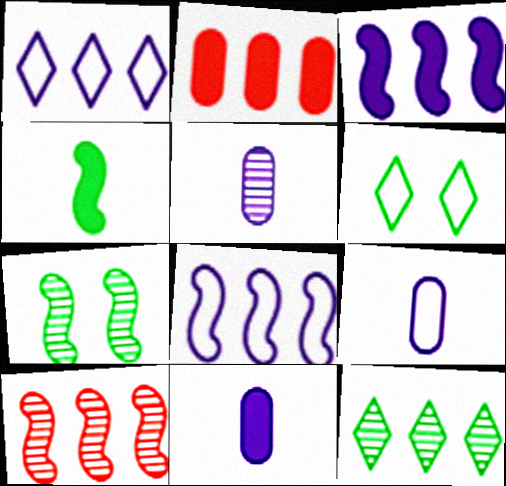[[2, 8, 12], 
[5, 9, 11], 
[6, 10, 11]]